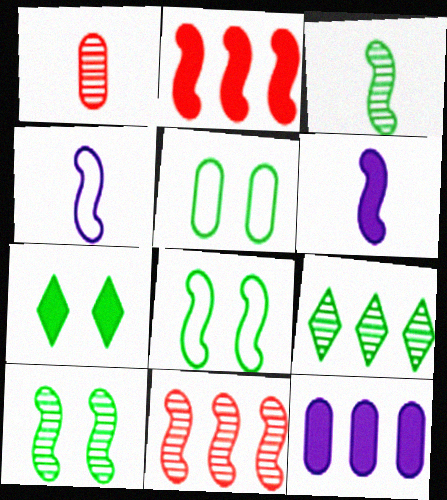[[1, 5, 12], 
[2, 4, 10], 
[5, 7, 10], 
[6, 8, 11]]